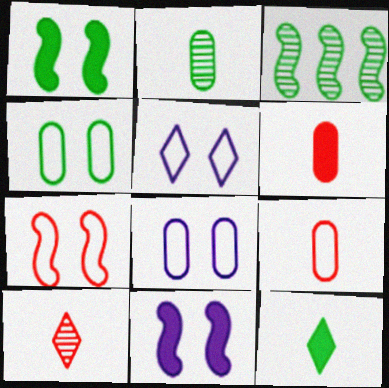[[3, 4, 12], 
[3, 5, 6], 
[4, 5, 7]]